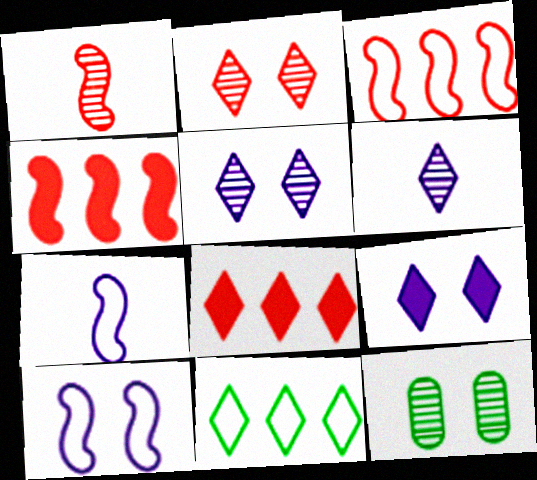[[7, 8, 12]]